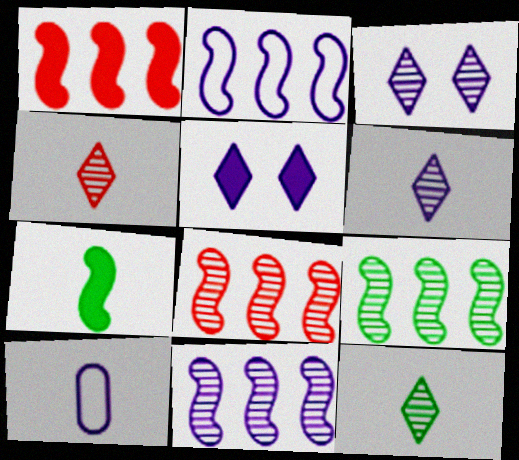[[1, 2, 9], 
[4, 6, 12], 
[4, 7, 10], 
[5, 10, 11], 
[8, 9, 11]]